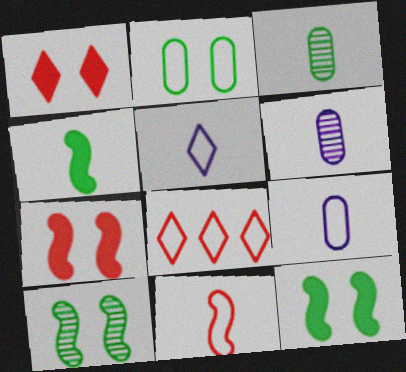[[6, 8, 12]]